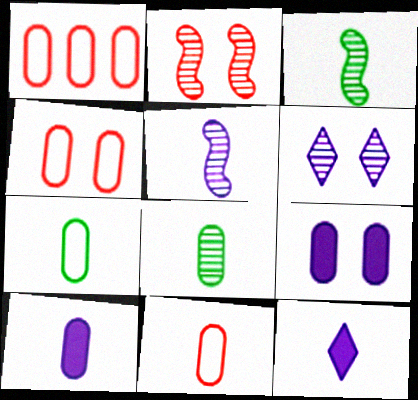[[1, 4, 11], 
[1, 8, 9], 
[3, 11, 12], 
[8, 10, 11]]